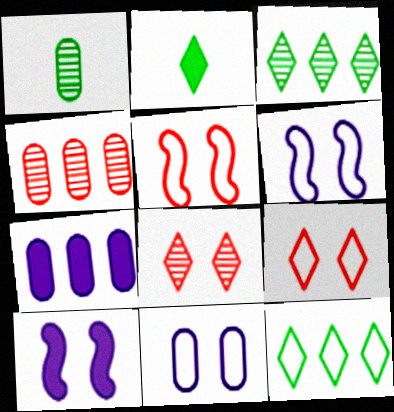[[2, 4, 6]]